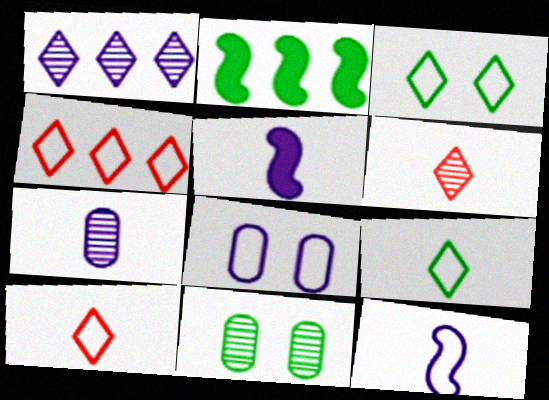[[1, 5, 8], 
[2, 6, 8], 
[2, 9, 11], 
[4, 5, 11]]